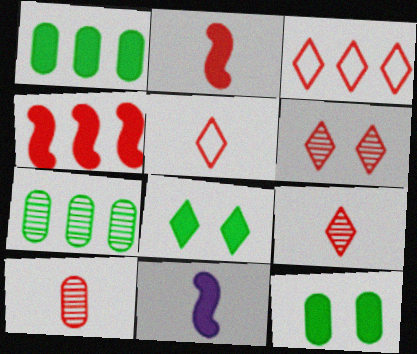[[2, 5, 10]]